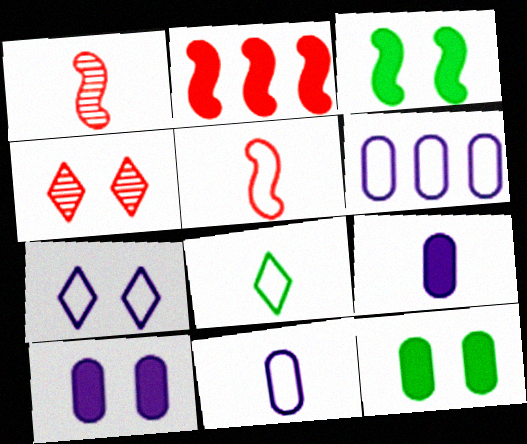[[1, 8, 9], 
[5, 8, 11]]